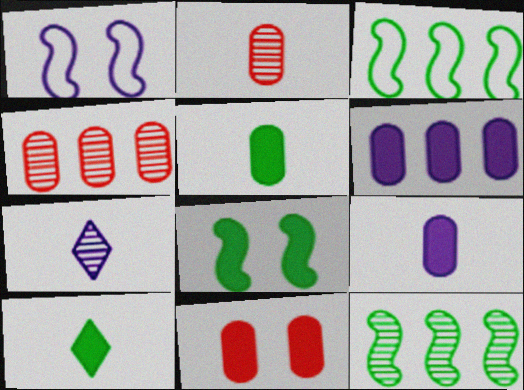[[1, 4, 10], 
[1, 6, 7], 
[3, 7, 11], 
[5, 6, 11]]